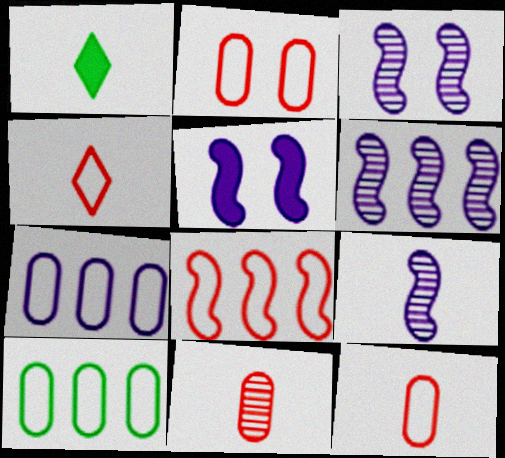[[1, 2, 6], 
[1, 9, 12], 
[2, 4, 8], 
[3, 6, 9]]